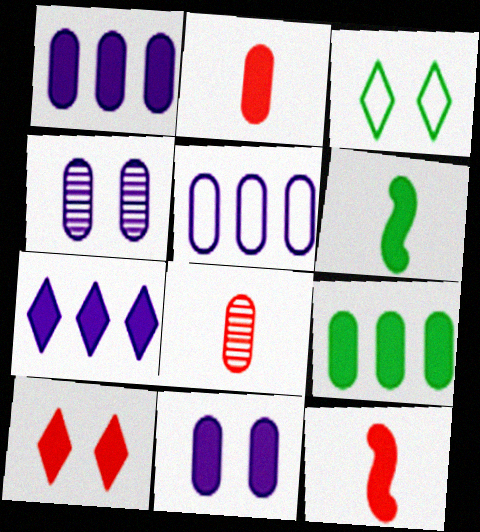[[1, 6, 10], 
[2, 9, 11]]